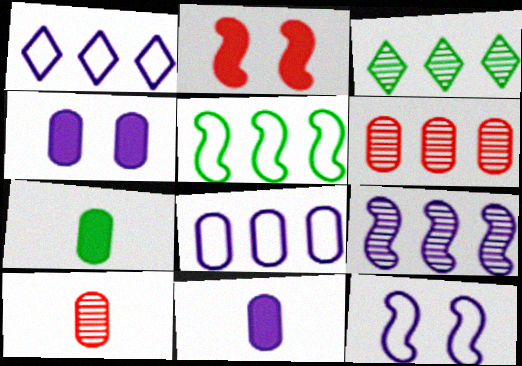[[3, 6, 9]]